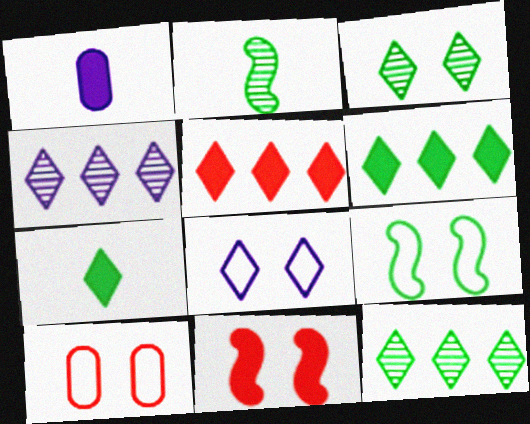[[1, 6, 11], 
[8, 9, 10]]